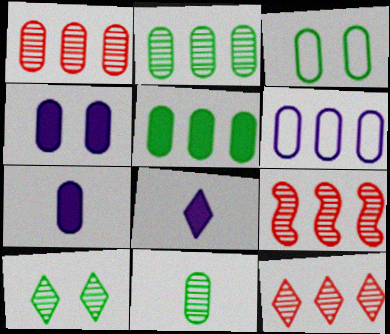[[1, 3, 7], 
[1, 5, 6], 
[1, 9, 12], 
[3, 5, 11], 
[3, 8, 9]]